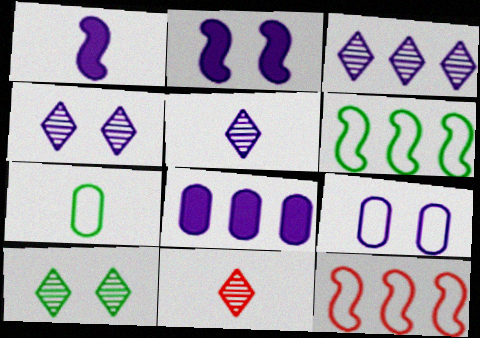[[1, 3, 9], 
[1, 7, 11], 
[2, 4, 9], 
[3, 4, 5], 
[3, 10, 11]]